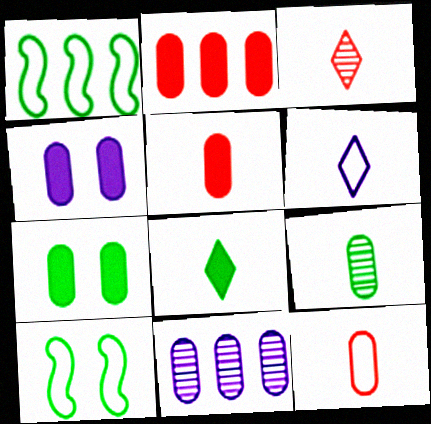[[1, 3, 4], 
[3, 6, 8], 
[7, 11, 12]]